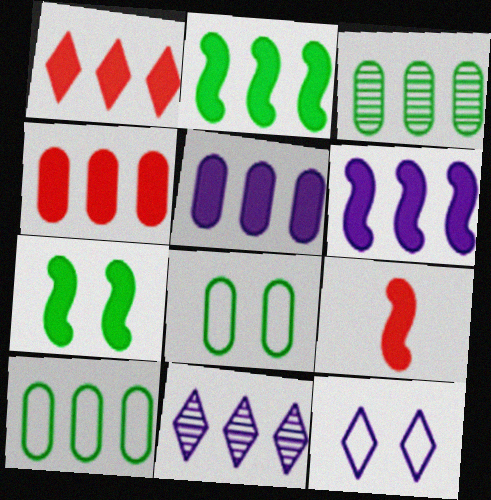[[1, 2, 5], 
[3, 9, 12], 
[6, 7, 9], 
[8, 9, 11]]